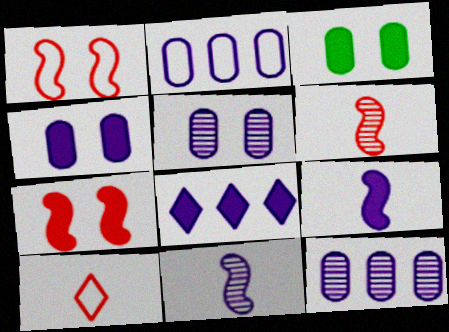[[4, 8, 9]]